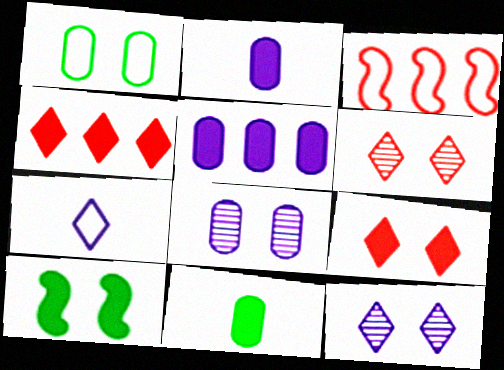[[1, 3, 7], 
[2, 4, 10], 
[3, 11, 12]]